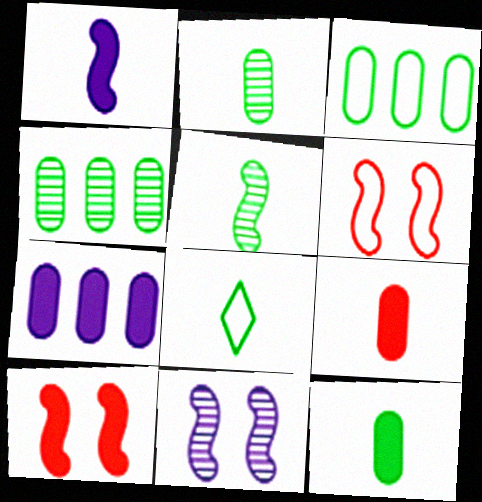[[5, 8, 12]]